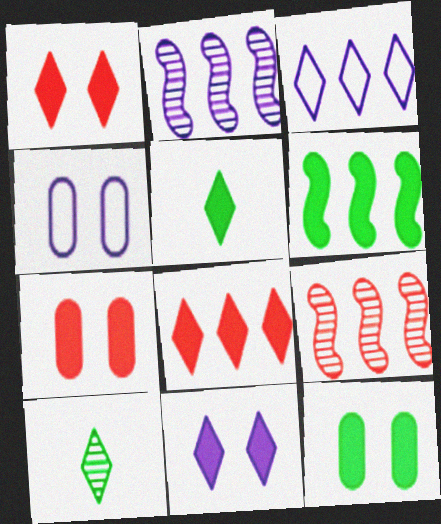[[1, 3, 10], 
[4, 5, 9], 
[5, 6, 12], 
[5, 8, 11]]